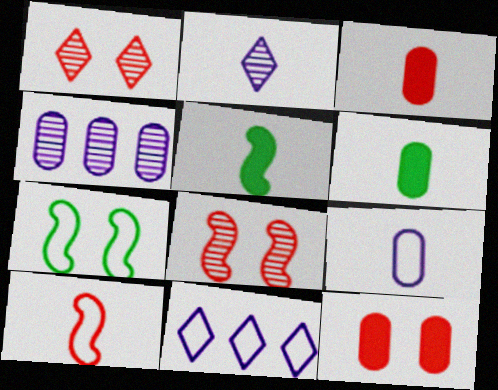[[2, 6, 10], 
[6, 8, 11]]